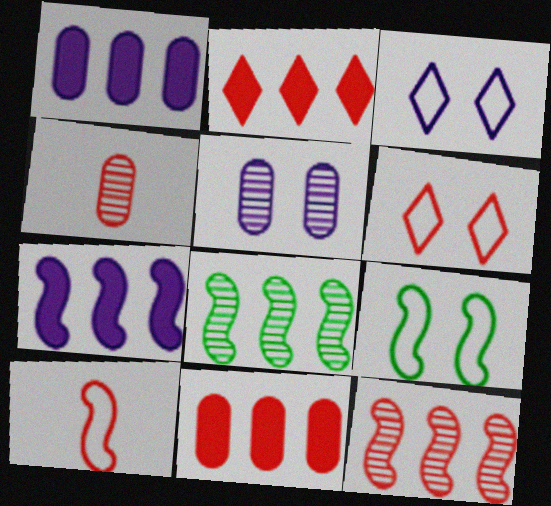[]